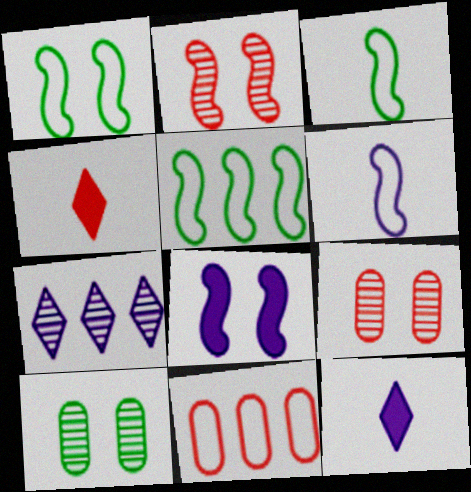[[1, 2, 8], 
[1, 3, 5], 
[2, 4, 11], 
[5, 9, 12]]